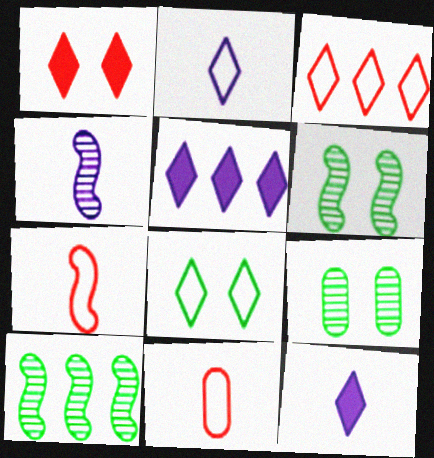[[2, 3, 8], 
[5, 6, 11], 
[5, 7, 9]]